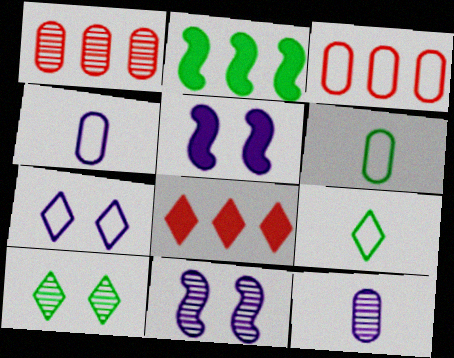[[1, 5, 9], 
[2, 6, 10], 
[6, 8, 11]]